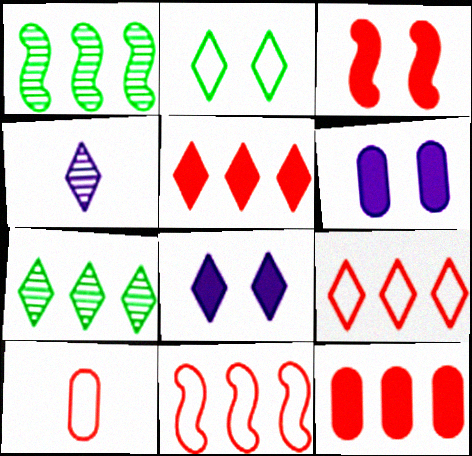[[1, 8, 10], 
[2, 4, 5]]